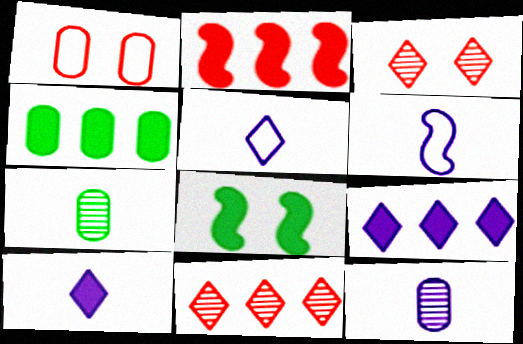[[1, 4, 12], 
[2, 4, 9], 
[3, 4, 6], 
[6, 10, 12]]